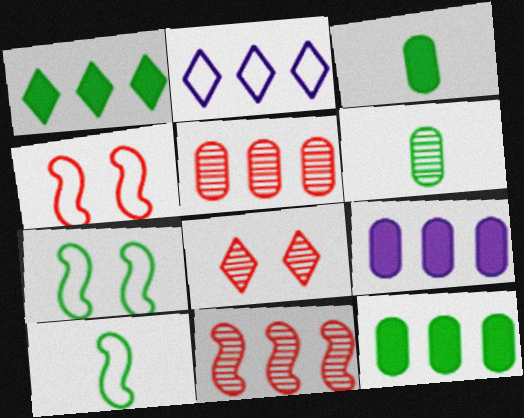[[1, 6, 7], 
[2, 11, 12], 
[8, 9, 10]]